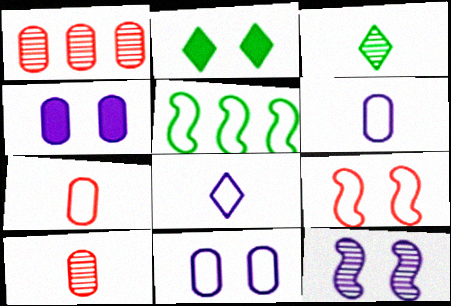[[1, 3, 12]]